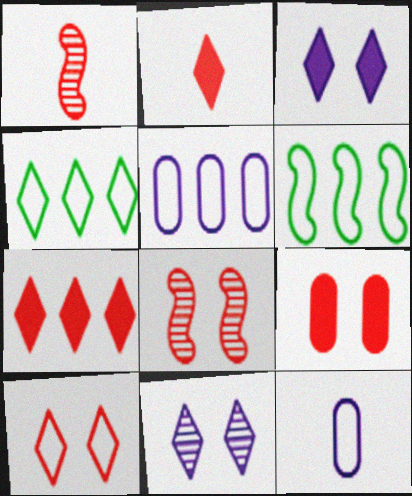[[2, 4, 11], 
[6, 10, 12], 
[8, 9, 10]]